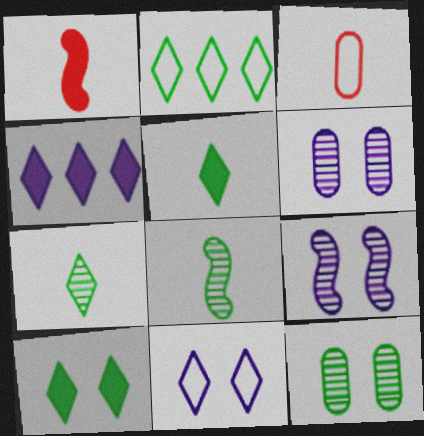[[1, 2, 6], 
[2, 7, 10]]